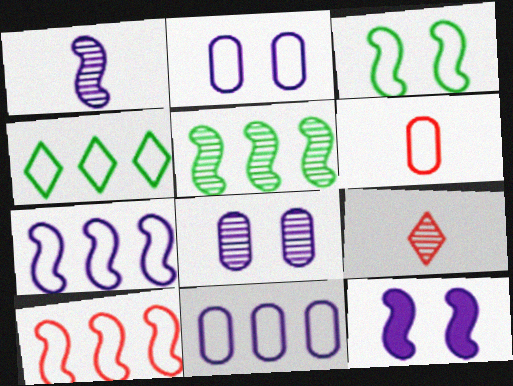[[1, 7, 12], 
[4, 10, 11], 
[5, 8, 9]]